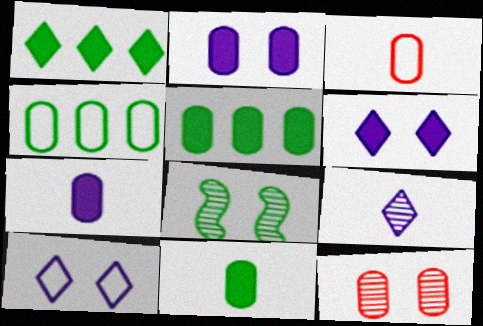[[4, 7, 12]]